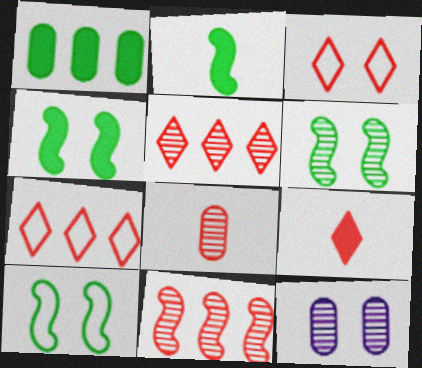[[2, 7, 12], 
[3, 4, 12], 
[3, 5, 9], 
[4, 6, 10]]